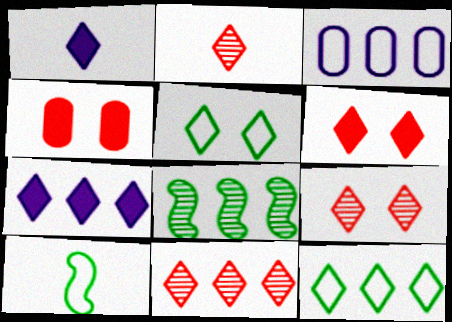[[1, 5, 11], 
[1, 9, 12], 
[2, 5, 7], 
[2, 9, 11], 
[7, 11, 12]]